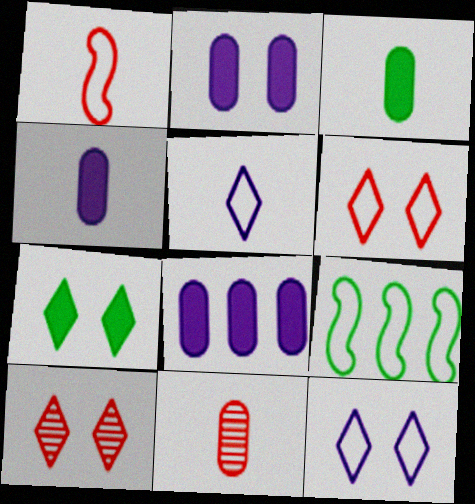[[2, 4, 8], 
[4, 9, 10], 
[7, 10, 12]]